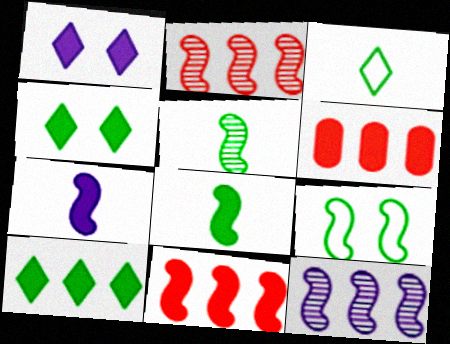[[1, 6, 8], 
[2, 7, 9], 
[4, 6, 7]]